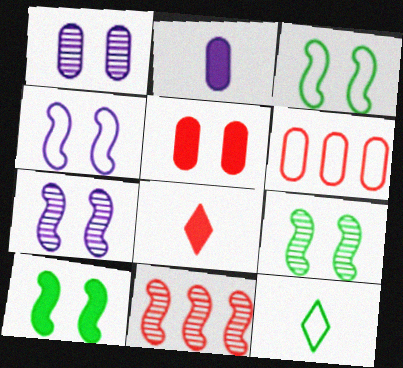[[3, 9, 10], 
[4, 6, 12]]